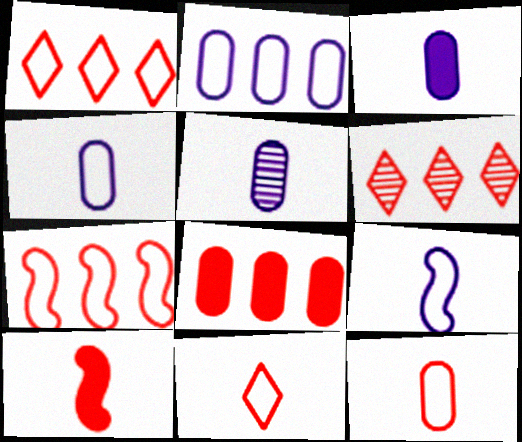[[3, 4, 5], 
[6, 7, 8]]